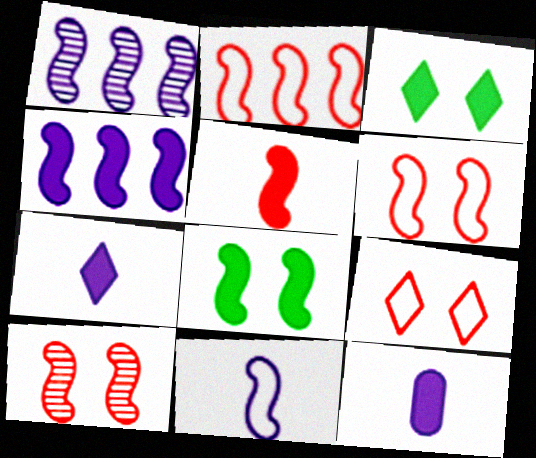[[2, 5, 10], 
[4, 5, 8]]